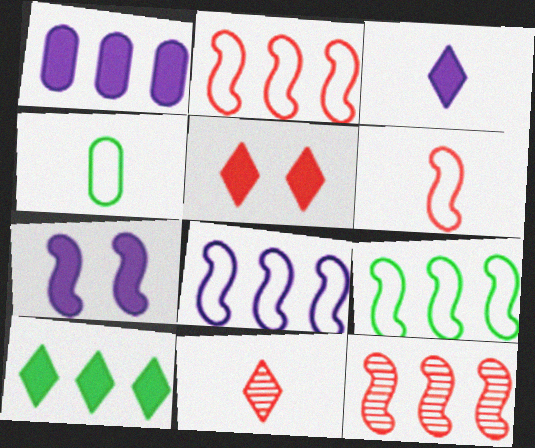[[1, 3, 7], 
[2, 8, 9], 
[3, 5, 10]]